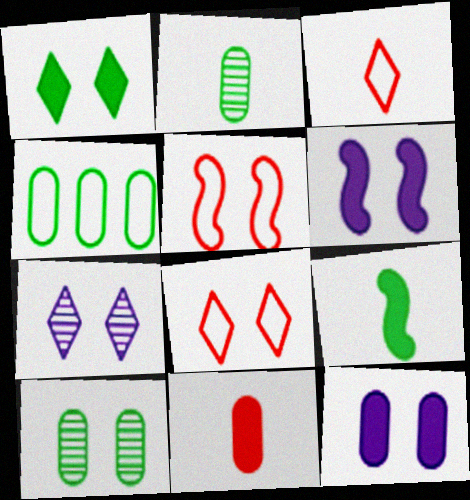[[1, 7, 8], 
[6, 8, 10]]